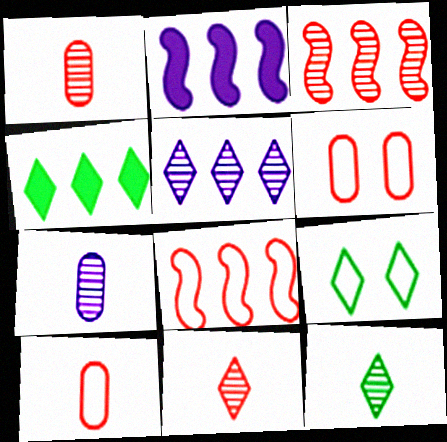[[1, 2, 9], 
[2, 6, 12], 
[4, 9, 12]]